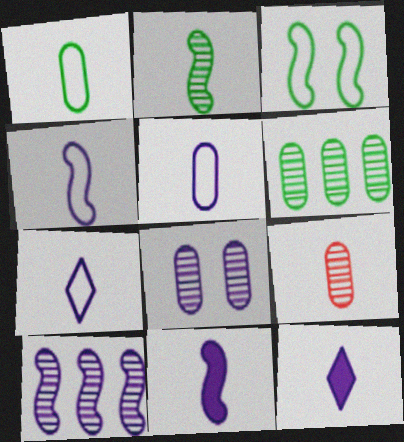[[4, 5, 7], 
[6, 8, 9]]